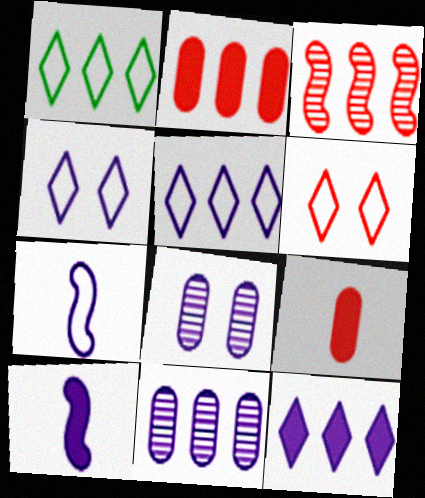[[3, 6, 9], 
[4, 10, 11], 
[5, 8, 10], 
[7, 8, 12]]